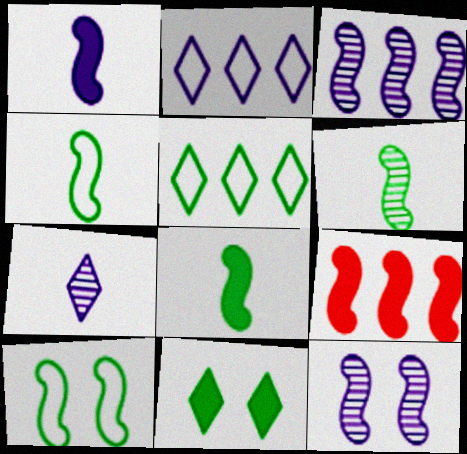[[4, 6, 8], 
[4, 9, 12]]